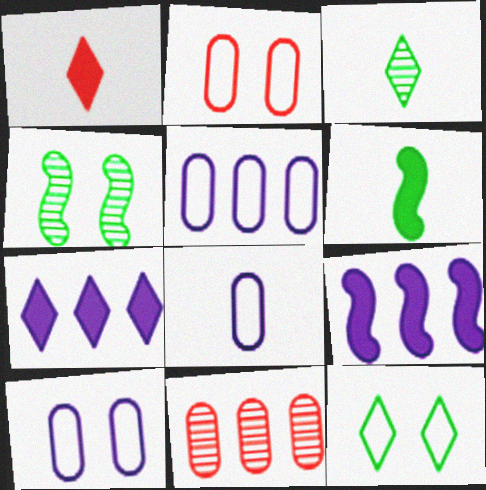[[1, 4, 5], 
[2, 3, 9], 
[5, 8, 10]]